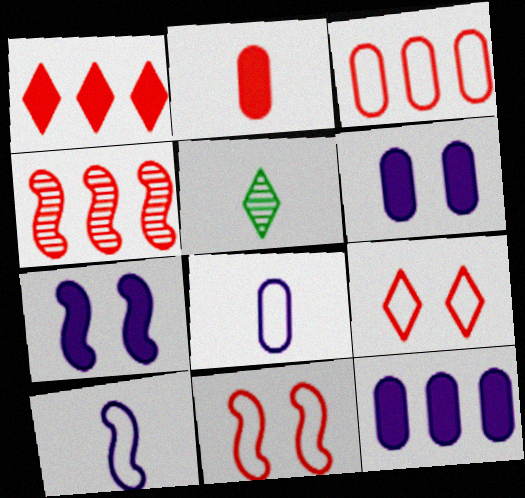[[1, 3, 4], 
[2, 4, 9], 
[2, 5, 10], 
[3, 5, 7], 
[5, 11, 12]]